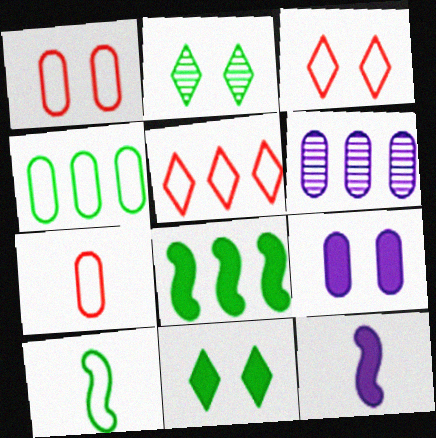[[5, 6, 8]]